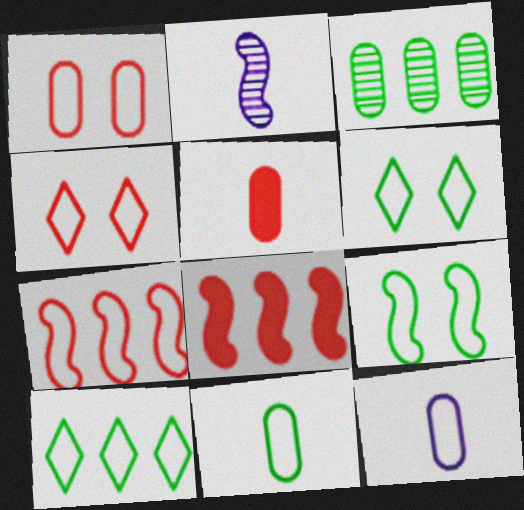[[2, 8, 9], 
[6, 7, 12], 
[9, 10, 11]]